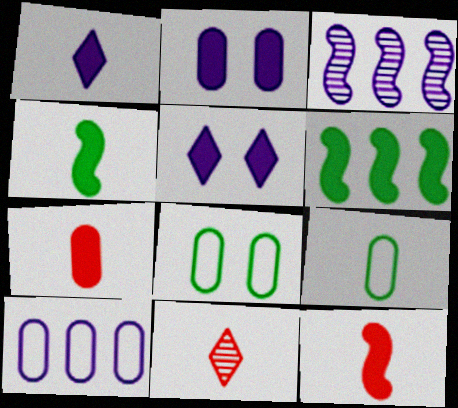[[1, 4, 7], 
[5, 6, 7]]